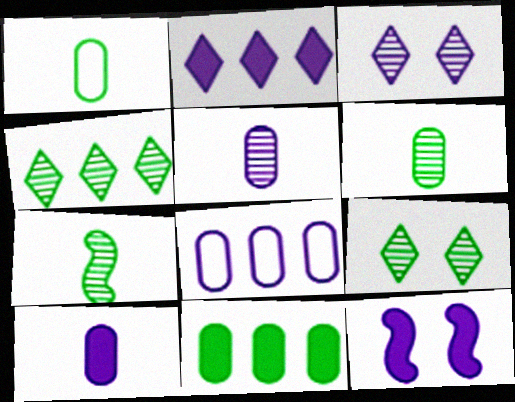[[2, 10, 12]]